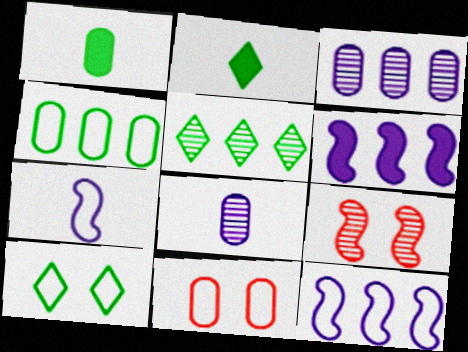[[1, 3, 11], 
[2, 5, 10], 
[5, 8, 9]]